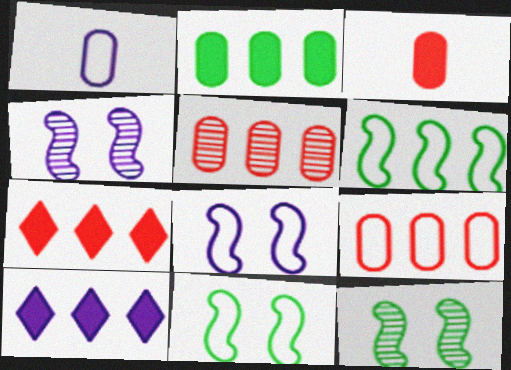[[1, 4, 10], 
[1, 7, 12], 
[5, 6, 10]]